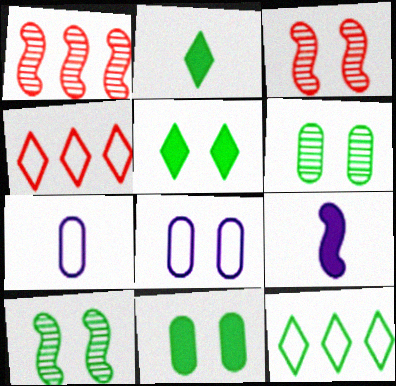[[1, 2, 8], 
[1, 5, 7], 
[3, 5, 8], 
[4, 6, 9]]